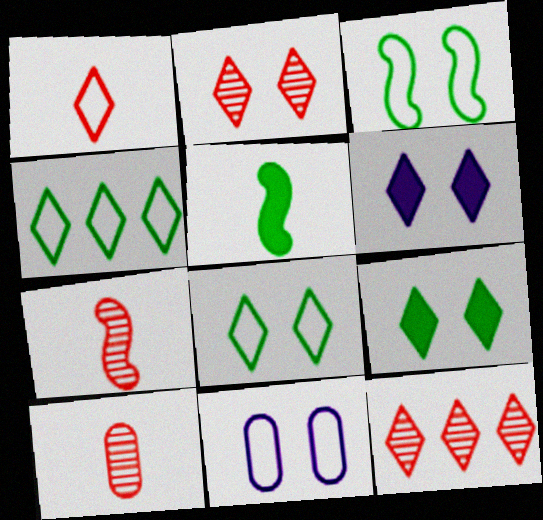[[2, 6, 8], 
[5, 11, 12]]